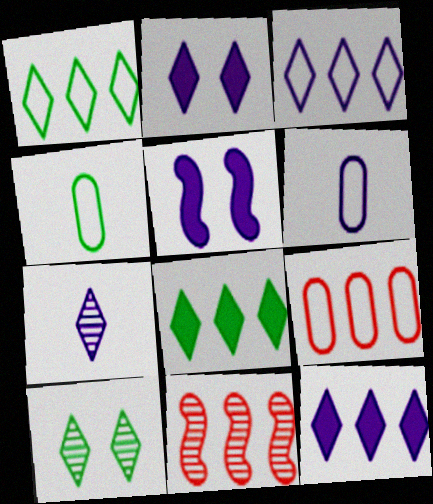[[2, 3, 7], 
[2, 4, 11]]